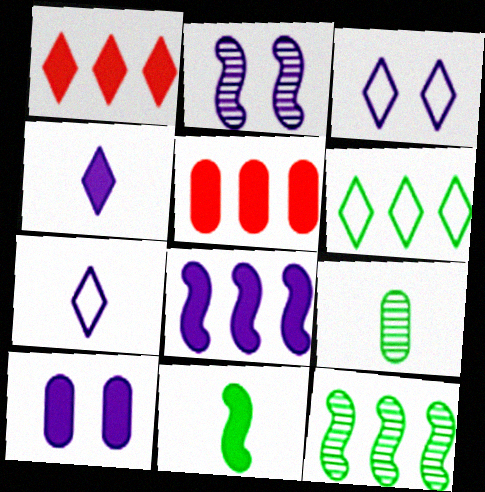[[1, 10, 11], 
[2, 3, 10], 
[4, 8, 10]]